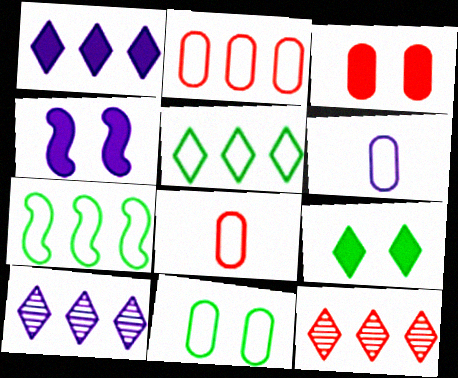[[1, 5, 12], 
[2, 6, 11], 
[3, 4, 9], 
[4, 6, 10]]